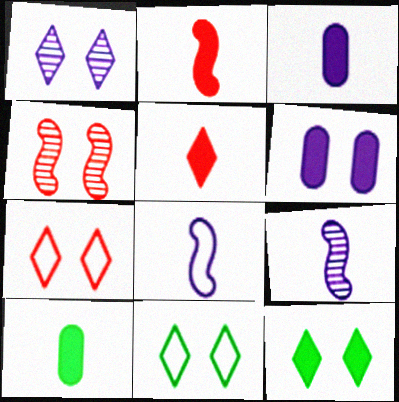[[1, 7, 12], 
[4, 6, 11]]